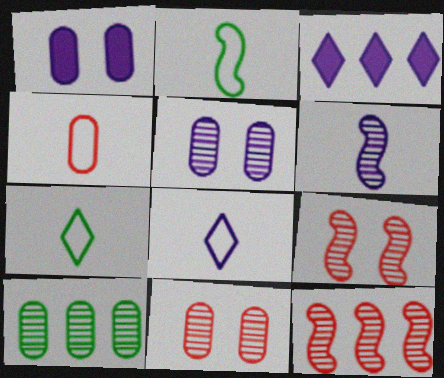[[1, 4, 10], 
[1, 7, 12], 
[2, 3, 11], 
[2, 4, 8]]